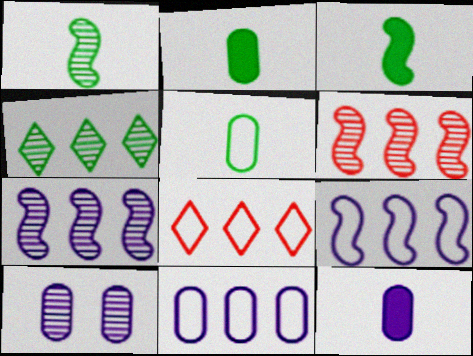[[3, 8, 10], 
[10, 11, 12]]